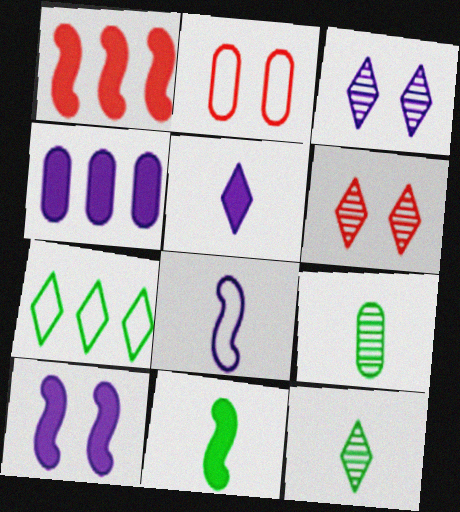[[1, 10, 11], 
[2, 4, 9], 
[2, 7, 8], 
[3, 4, 8], 
[4, 5, 10], 
[5, 6, 7]]